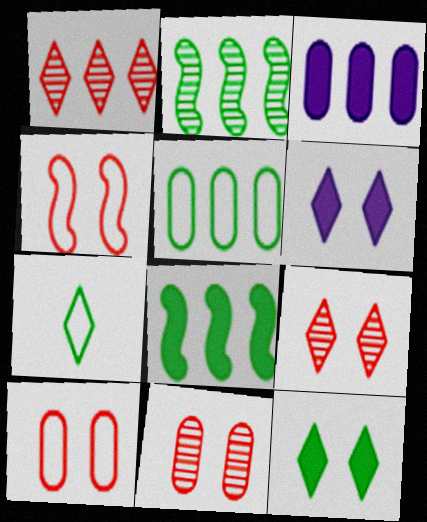[[1, 6, 7]]